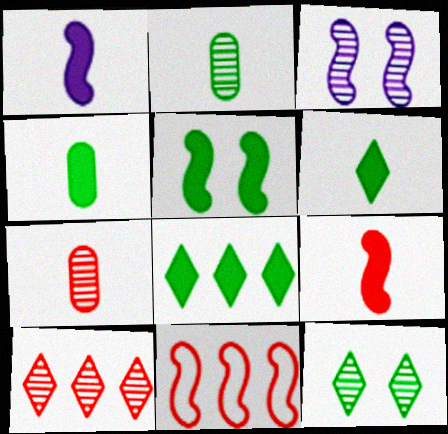[[2, 3, 10], 
[4, 5, 8]]